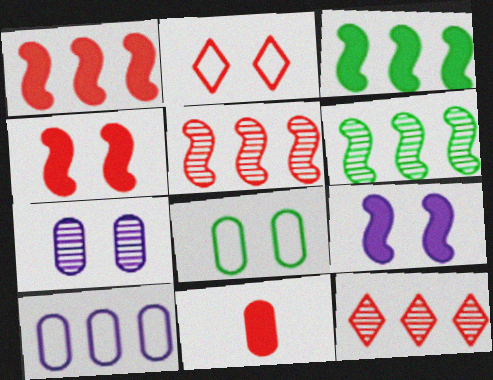[[2, 5, 11], 
[3, 10, 12]]